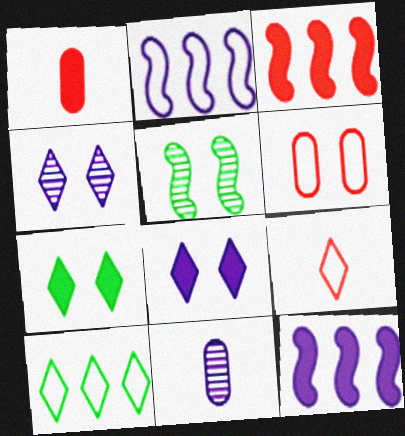[[1, 7, 12], 
[2, 8, 11], 
[5, 6, 8]]